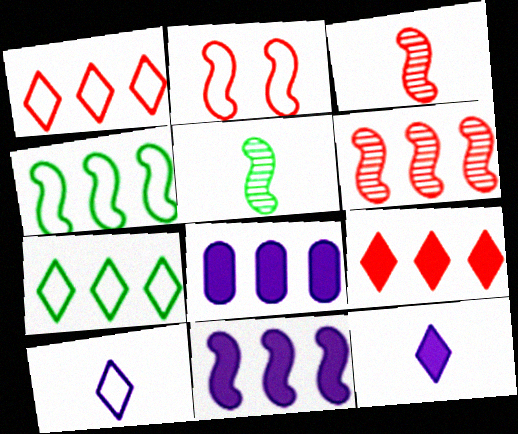[[2, 5, 11], 
[4, 6, 11], 
[6, 7, 8]]